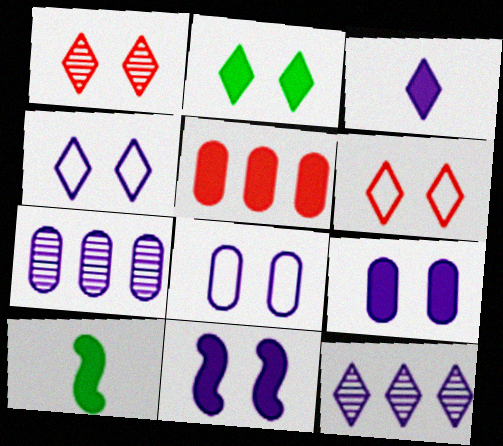[[1, 2, 4], 
[3, 4, 12], 
[6, 7, 10]]